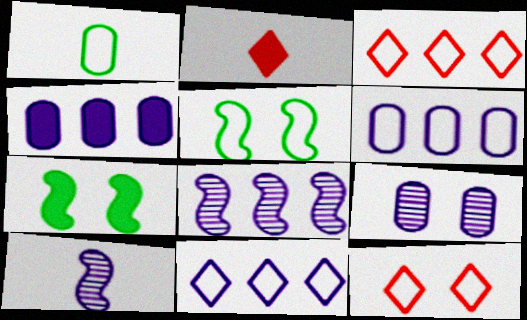[[1, 2, 10], 
[2, 4, 7], 
[4, 8, 11], 
[7, 9, 12]]